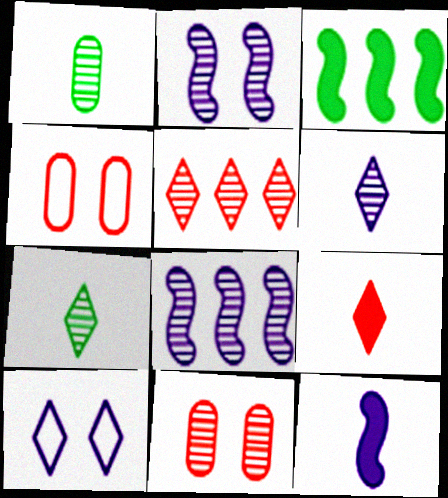[[1, 2, 5], 
[3, 4, 6], 
[7, 8, 11]]